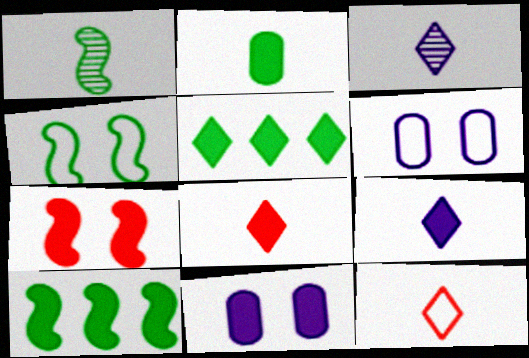[[1, 4, 10], 
[8, 10, 11]]